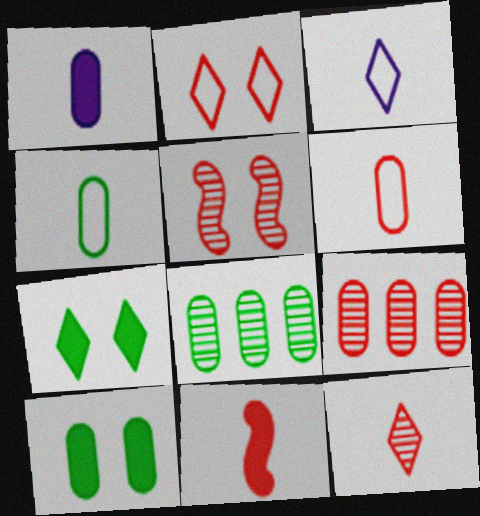[[2, 9, 11], 
[4, 8, 10], 
[5, 9, 12], 
[6, 11, 12]]